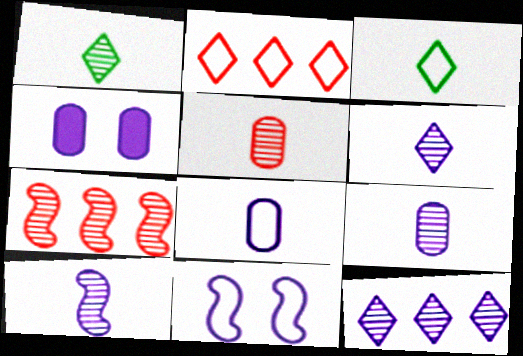[[1, 5, 10], 
[3, 4, 7], 
[6, 9, 10]]